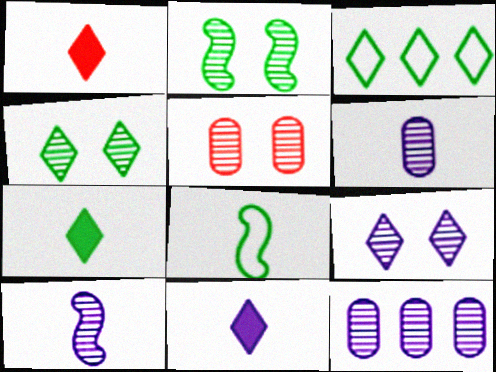[[1, 3, 9], 
[1, 6, 8], 
[1, 7, 11], 
[2, 5, 9], 
[3, 4, 7], 
[9, 10, 12]]